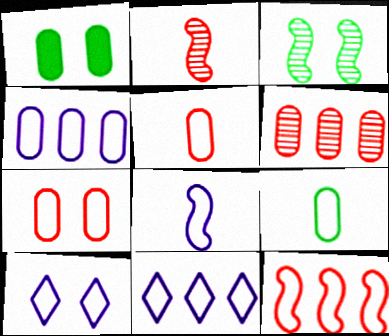[[1, 2, 11], 
[4, 7, 9], 
[4, 8, 10], 
[9, 10, 12]]